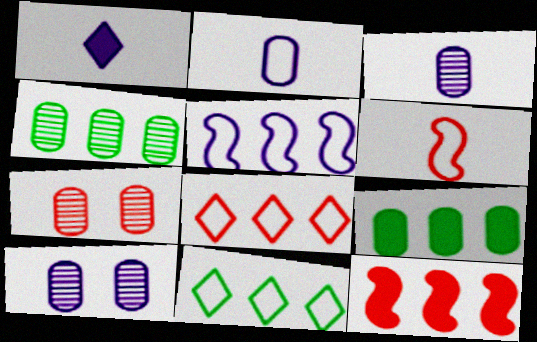[[1, 5, 10], 
[2, 7, 9], 
[3, 4, 7]]